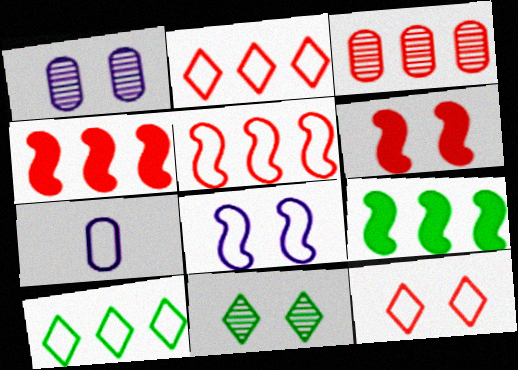[[2, 3, 4], 
[4, 7, 11]]